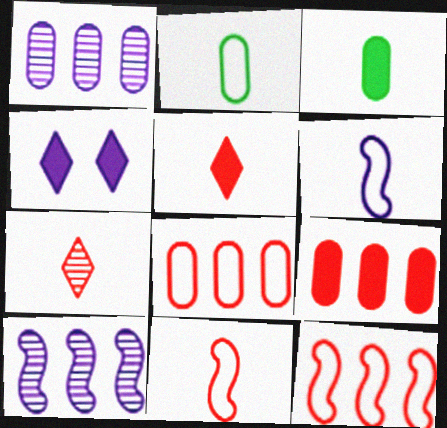[[1, 4, 6], 
[3, 6, 7]]